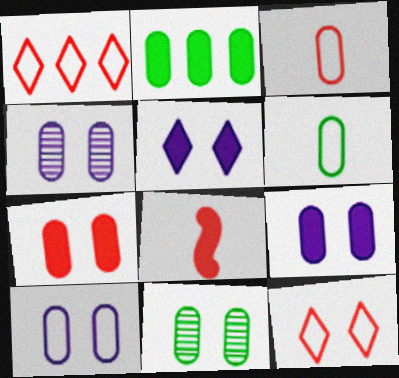[[2, 3, 4], 
[2, 5, 8], 
[2, 6, 11], 
[4, 9, 10], 
[7, 10, 11]]